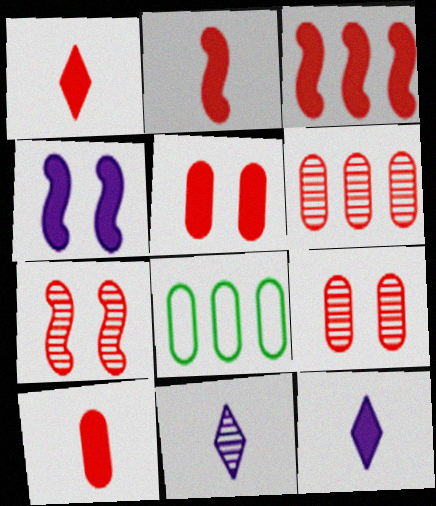[[1, 2, 10], 
[1, 3, 5], 
[7, 8, 12]]